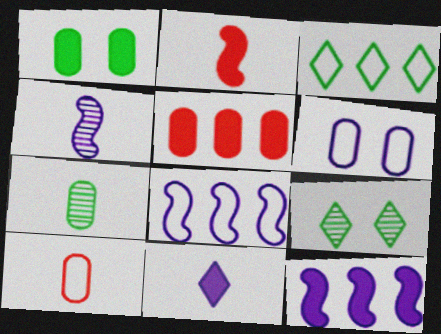[[5, 6, 7], 
[9, 10, 12]]